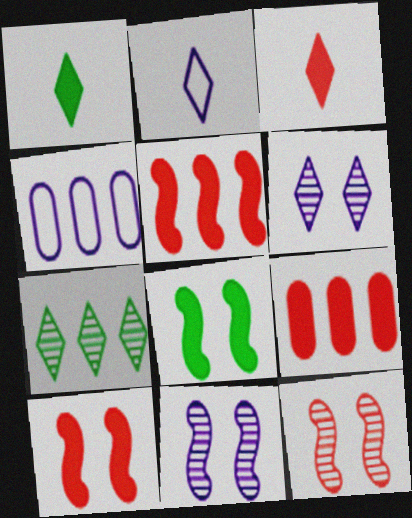[[1, 4, 12], 
[3, 9, 10], 
[4, 5, 7]]